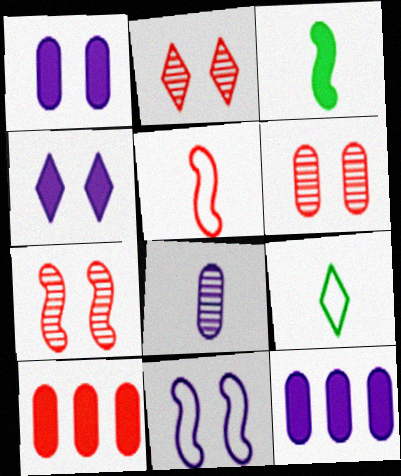[[2, 5, 10], 
[2, 6, 7], 
[3, 4, 10], 
[7, 9, 12]]